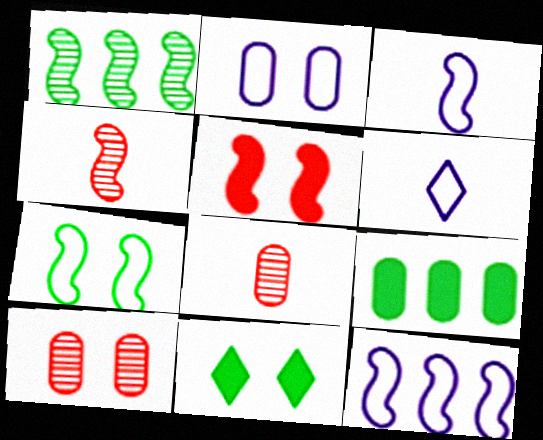[[1, 3, 5], 
[2, 6, 12], 
[2, 8, 9], 
[8, 11, 12]]